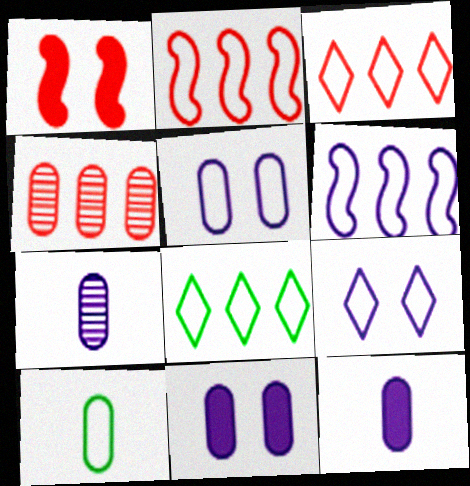[[1, 7, 8], 
[2, 9, 10], 
[4, 10, 11]]